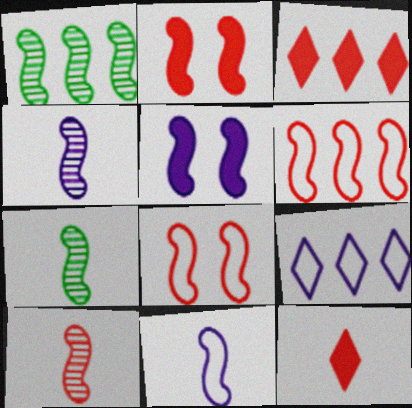[[1, 2, 11], 
[2, 6, 10], 
[4, 7, 10], 
[5, 6, 7]]